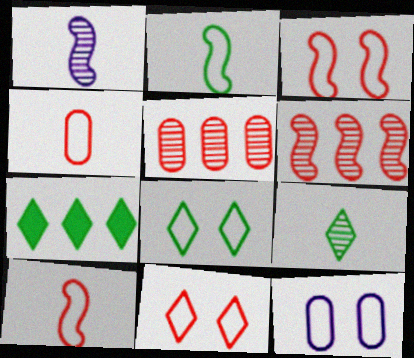[[3, 8, 12], 
[7, 8, 9]]